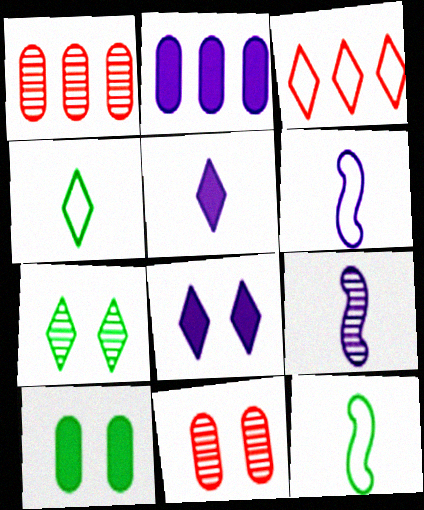[[1, 7, 9], 
[1, 8, 12], 
[3, 5, 7], 
[3, 9, 10]]